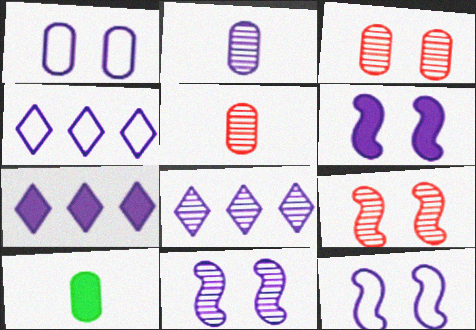[[2, 4, 6], 
[2, 7, 12], 
[2, 8, 11], 
[4, 7, 8], 
[4, 9, 10], 
[6, 11, 12]]